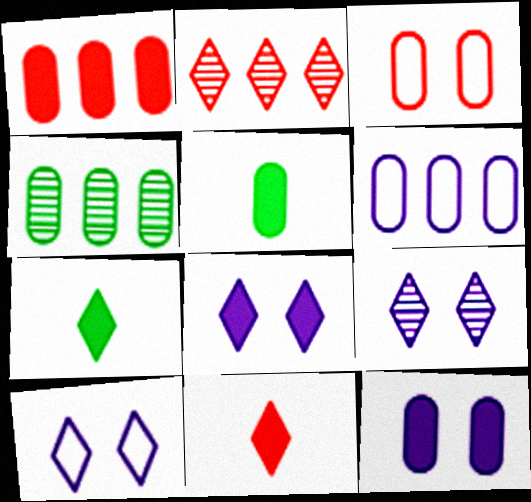[[1, 4, 6], 
[1, 5, 12], 
[2, 7, 10], 
[8, 9, 10]]